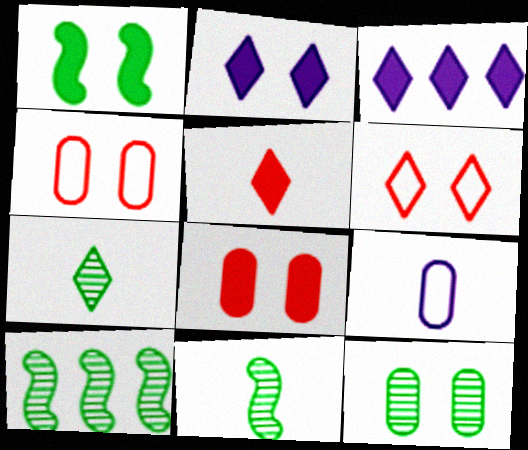[[1, 2, 8], 
[3, 4, 11], 
[3, 6, 7], 
[5, 9, 11], 
[7, 10, 12]]